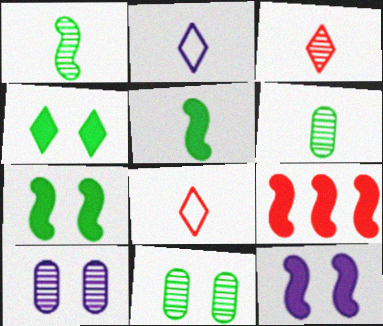[[2, 9, 11], 
[5, 9, 12]]